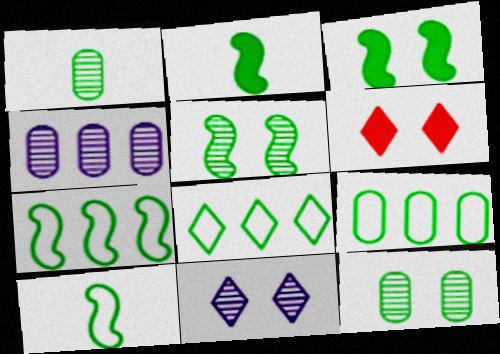[[1, 3, 8], 
[2, 5, 7], 
[2, 8, 12], 
[4, 6, 10], 
[7, 8, 9]]